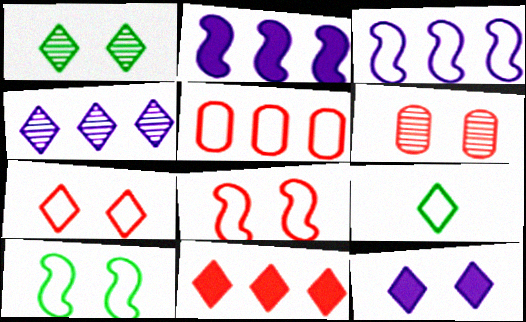[[1, 7, 12], 
[2, 6, 9], 
[6, 10, 12]]